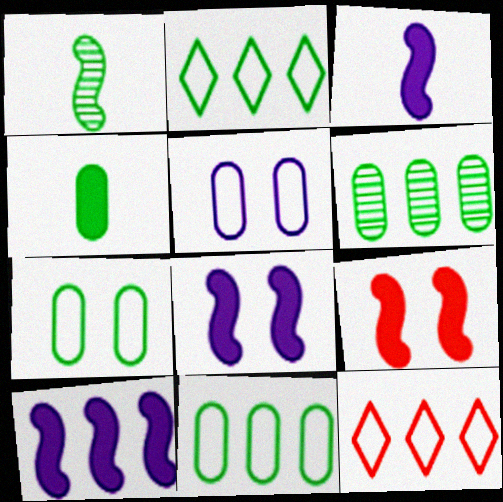[[3, 8, 10], 
[4, 6, 7], 
[6, 10, 12]]